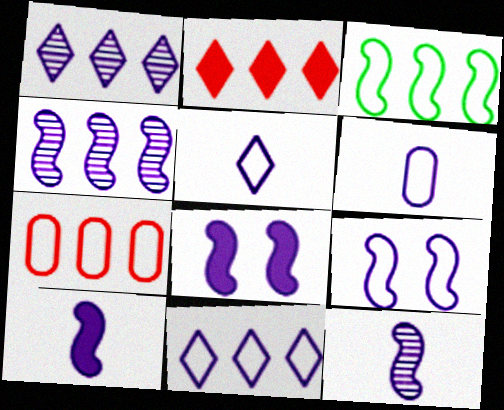[[1, 6, 8], 
[3, 7, 11], 
[4, 9, 10], 
[6, 9, 11]]